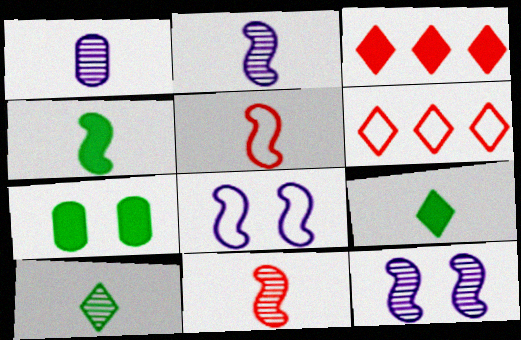[[1, 5, 9], 
[1, 10, 11], 
[2, 4, 5], 
[2, 6, 7]]